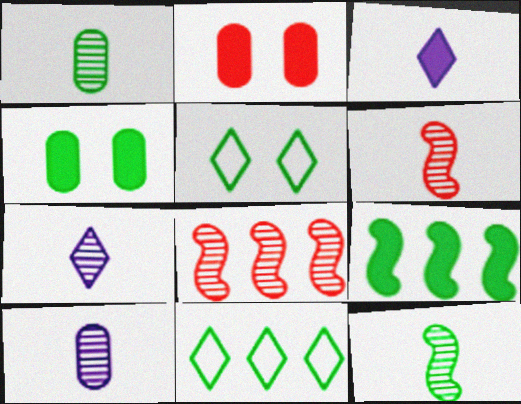[[1, 5, 9], 
[1, 6, 7], 
[2, 3, 9], 
[4, 11, 12]]